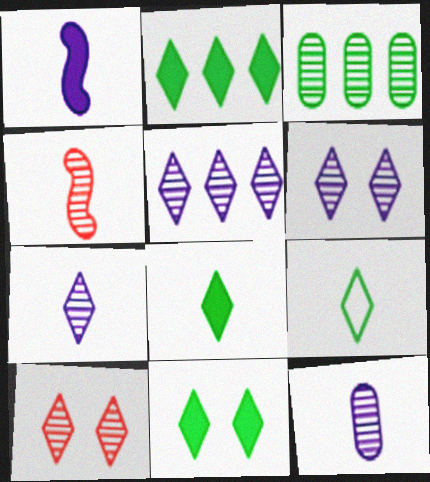[[2, 8, 11], 
[3, 4, 6], 
[5, 6, 7]]